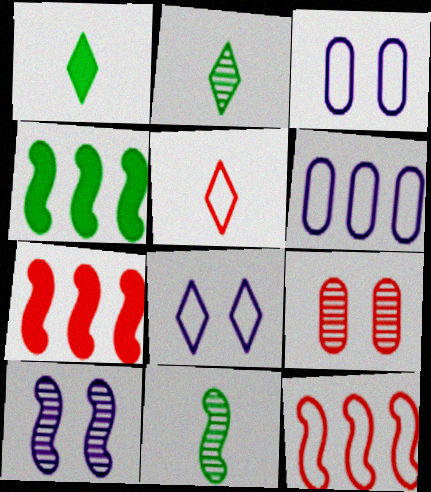[[2, 3, 7], 
[5, 7, 9]]